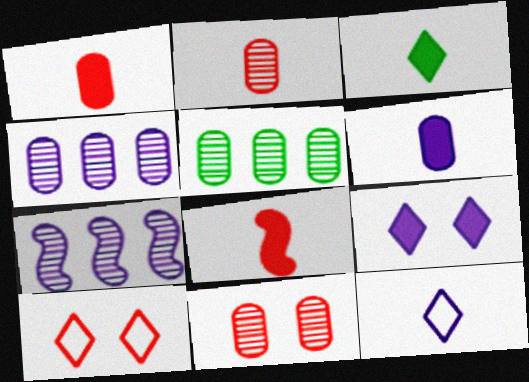[[3, 6, 8]]